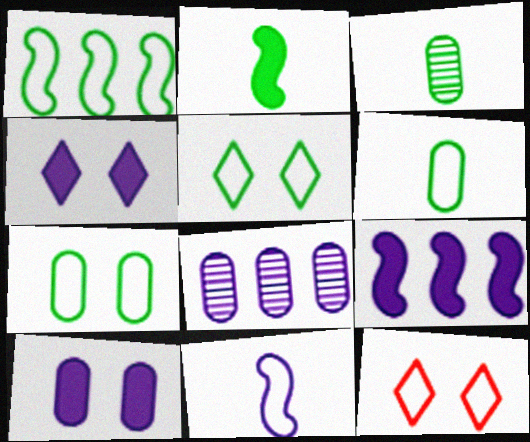[[1, 5, 6], 
[2, 8, 12], 
[3, 9, 12], 
[4, 8, 11]]